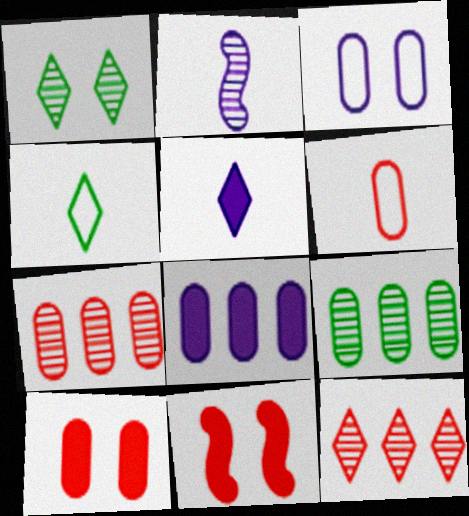[[1, 2, 7], 
[1, 3, 11], 
[6, 7, 10], 
[6, 11, 12]]